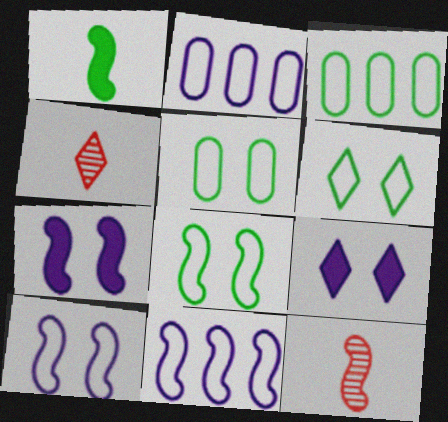[[3, 4, 7], 
[3, 9, 12], 
[5, 6, 8]]